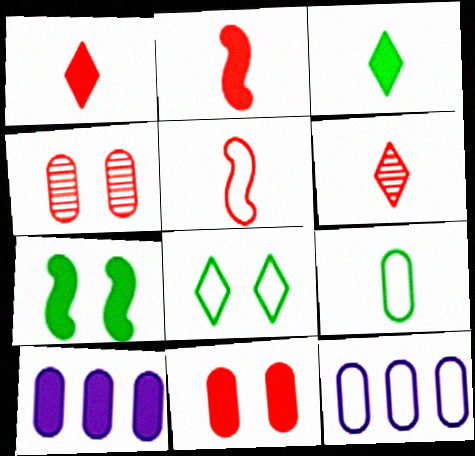[[1, 7, 10], 
[4, 9, 10], 
[5, 8, 12], 
[6, 7, 12]]